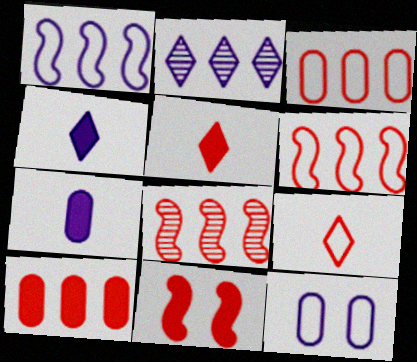[[5, 10, 11]]